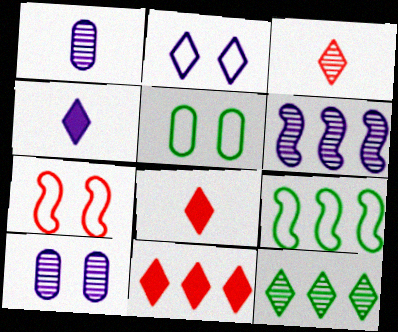[[2, 5, 7], 
[2, 8, 12], 
[5, 6, 8], 
[8, 9, 10]]